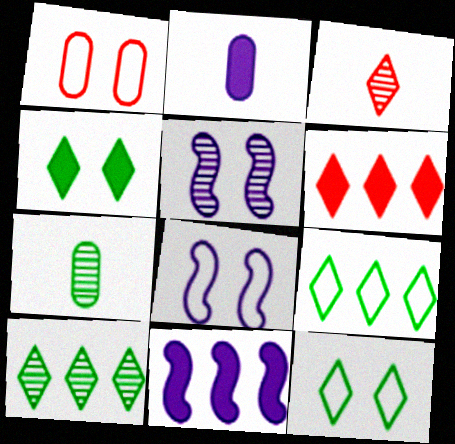[[1, 4, 5], 
[1, 8, 12], 
[6, 7, 8]]